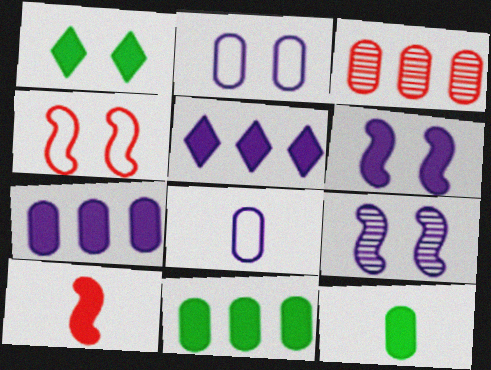[[1, 7, 10], 
[2, 3, 12], 
[5, 8, 9]]